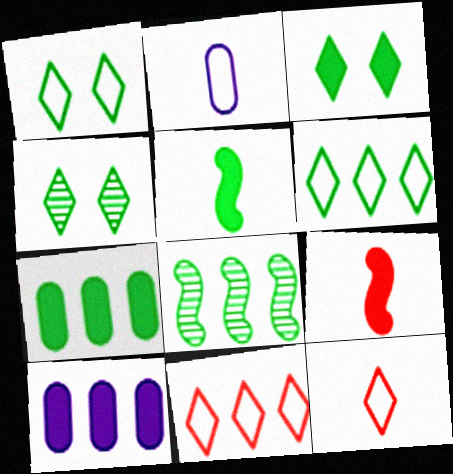[[1, 3, 4], 
[3, 5, 7], 
[3, 9, 10], 
[6, 7, 8], 
[8, 10, 11]]